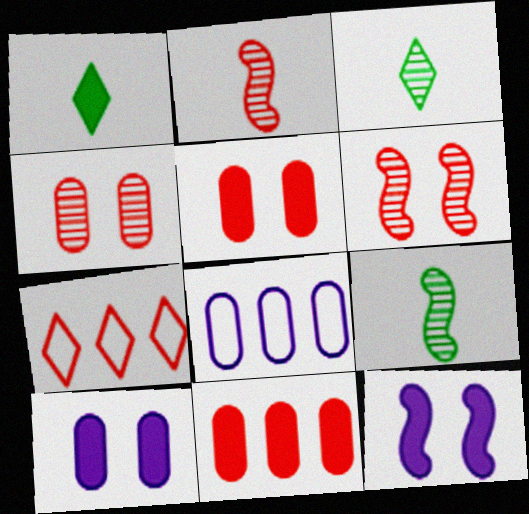[[1, 6, 8], 
[1, 11, 12], 
[2, 5, 7], 
[7, 9, 10]]